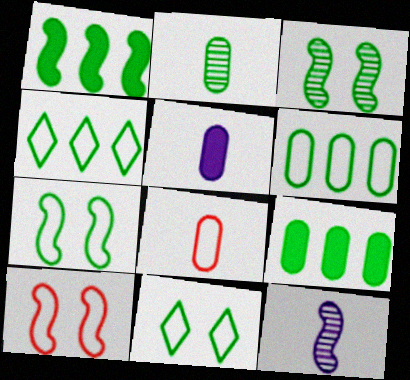[[1, 2, 11], 
[1, 10, 12], 
[2, 5, 8]]